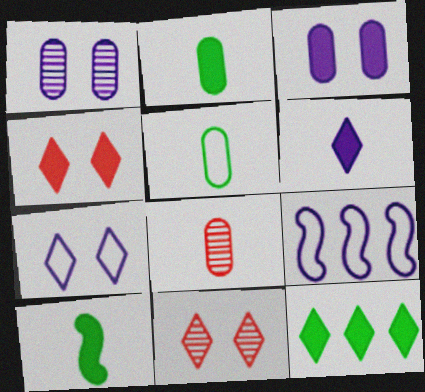[[1, 6, 9], 
[2, 9, 11], 
[4, 6, 12]]